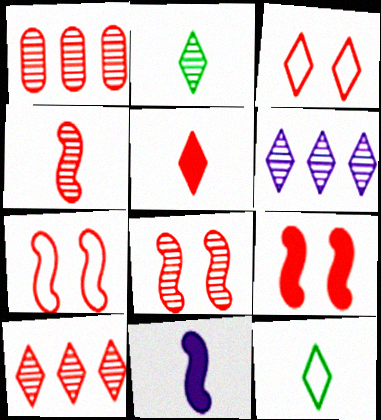[[1, 5, 7], 
[3, 5, 10], 
[7, 8, 9]]